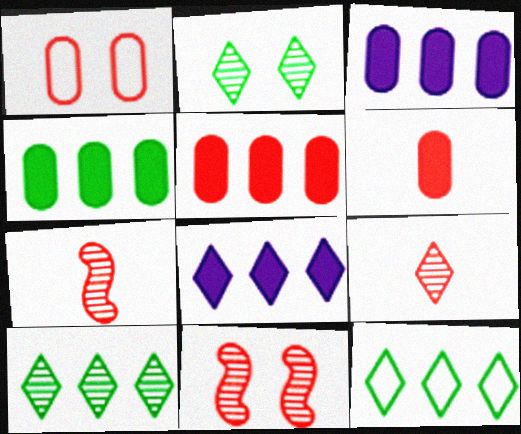[[3, 4, 5]]